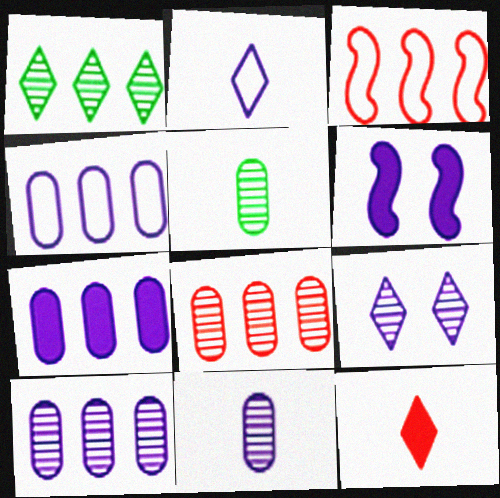[[1, 3, 7], 
[2, 6, 10], 
[4, 7, 10]]